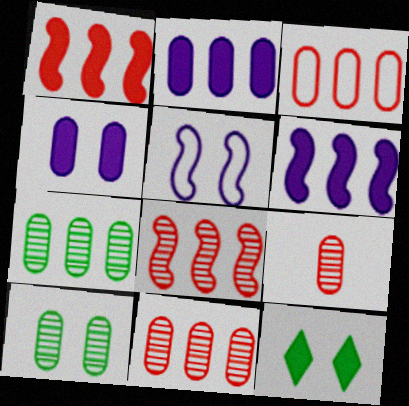[[2, 3, 7]]